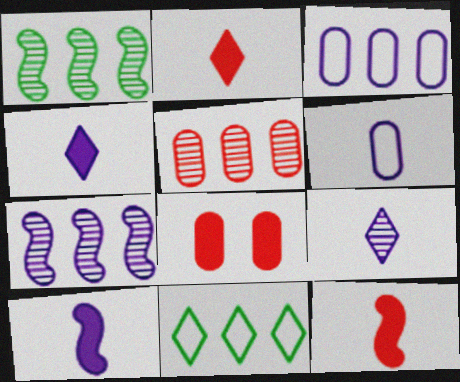[[6, 9, 10]]